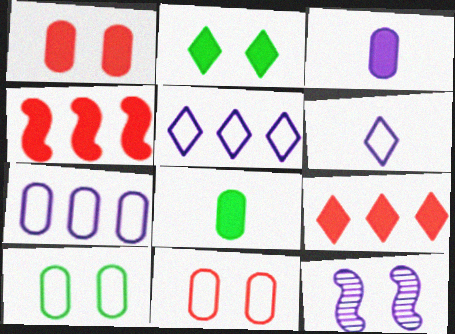[[2, 3, 4], 
[2, 11, 12], 
[3, 5, 12]]